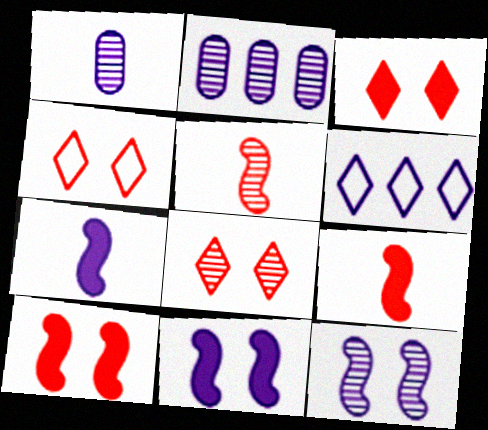[[1, 6, 11], 
[3, 4, 8]]